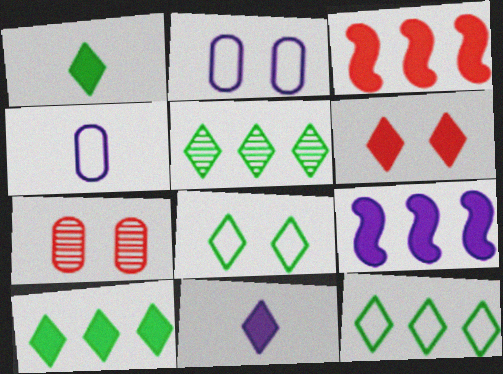[[1, 5, 8], 
[5, 10, 12], 
[6, 10, 11]]